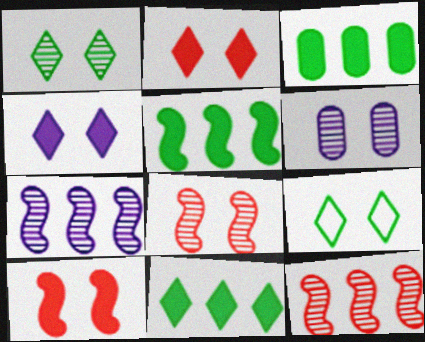[[1, 6, 8], 
[3, 5, 11], 
[6, 9, 10]]